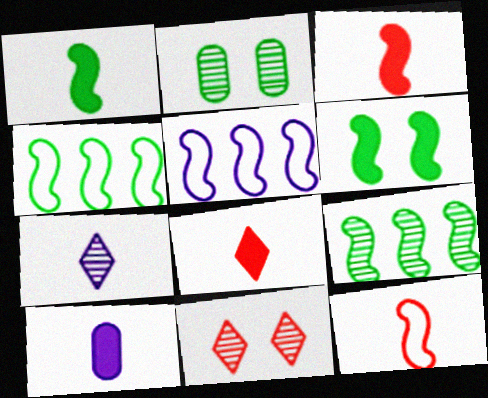[[1, 8, 10], 
[2, 5, 8], 
[4, 10, 11]]